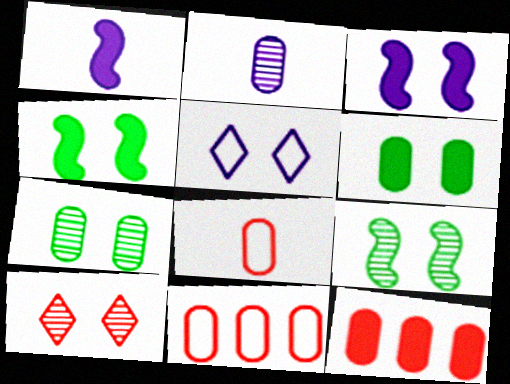[[2, 6, 11]]